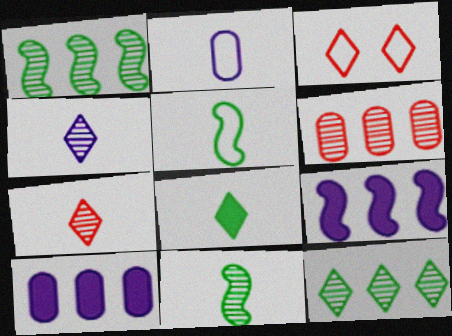[[3, 10, 11]]